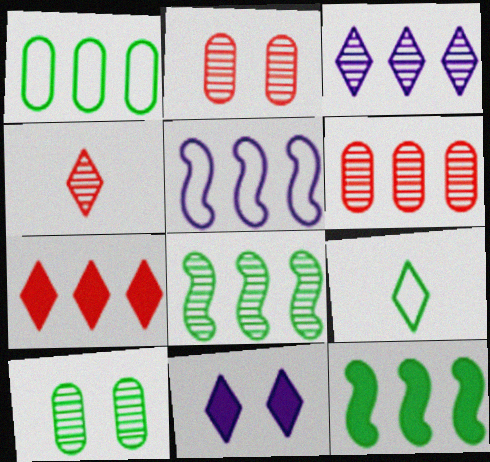[[3, 6, 8], 
[9, 10, 12]]